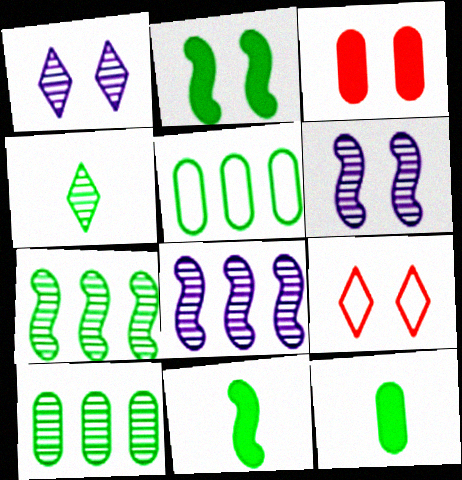[[2, 4, 5], 
[8, 9, 12]]